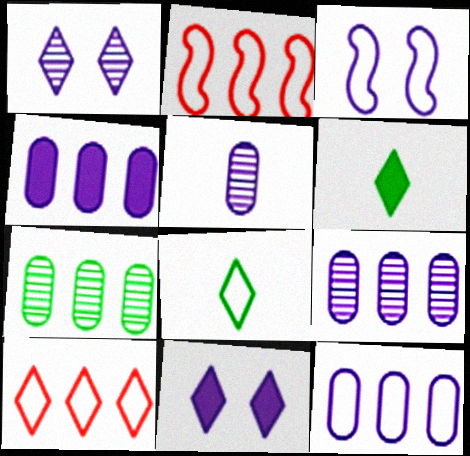[[1, 6, 10], 
[4, 9, 12]]